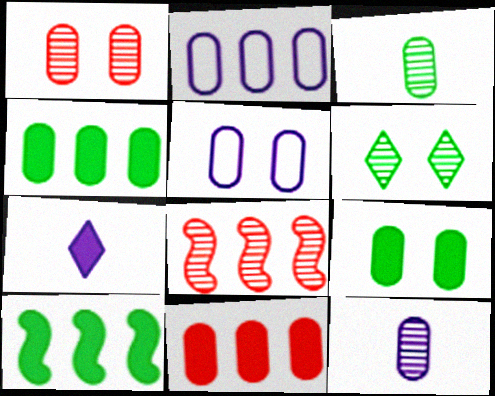[[1, 5, 9], 
[3, 5, 11], 
[6, 8, 12]]